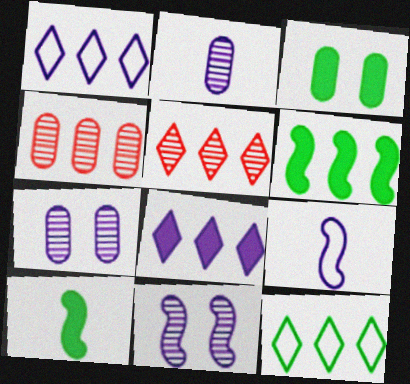[[1, 4, 6], 
[3, 5, 9], 
[5, 8, 12], 
[7, 8, 9]]